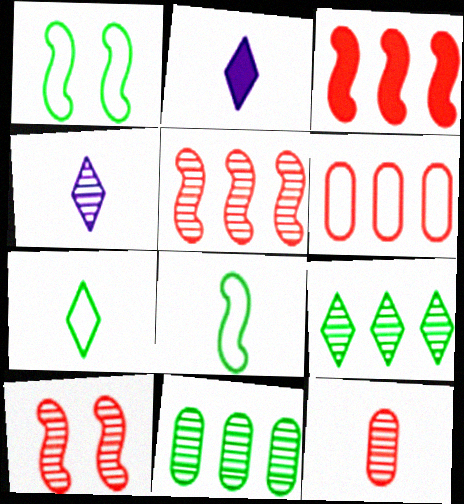[[2, 8, 12], 
[4, 10, 11]]